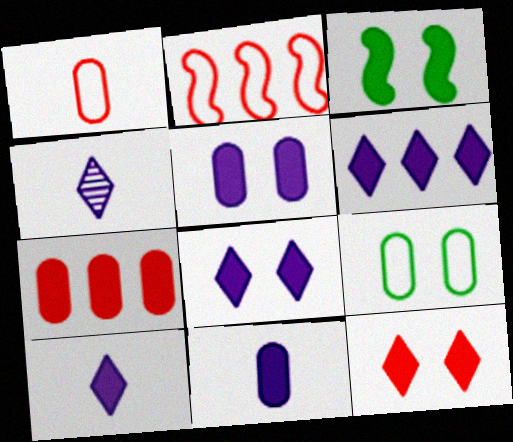[[3, 5, 12], 
[3, 7, 10], 
[6, 8, 10]]